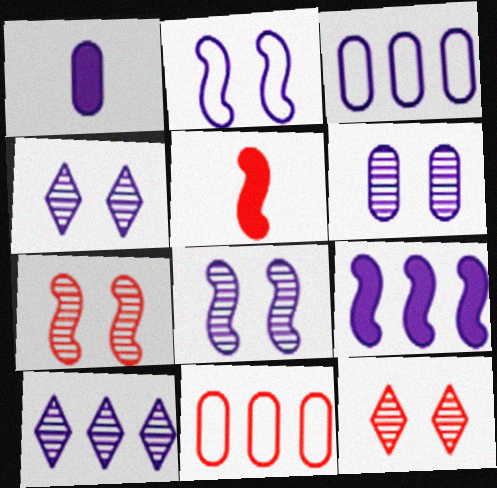[[1, 2, 10], 
[1, 3, 6], 
[3, 9, 10], 
[4, 6, 8], 
[5, 11, 12]]